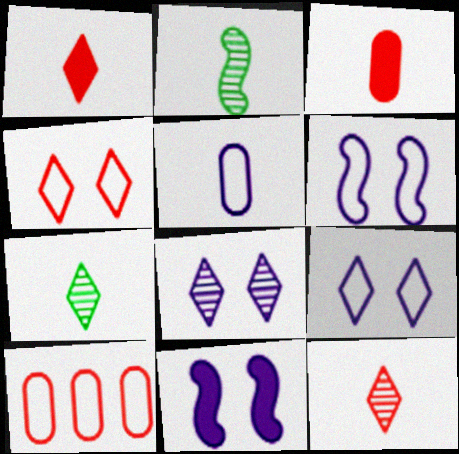[[1, 2, 5], 
[7, 10, 11]]